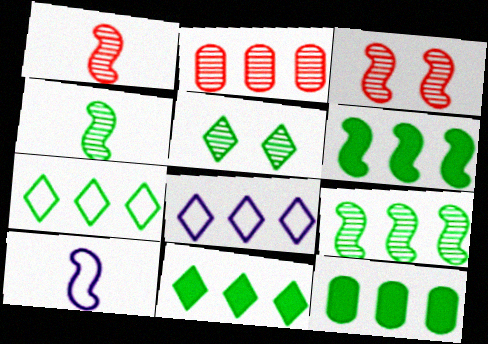[[2, 6, 8], 
[3, 6, 10], 
[6, 11, 12], 
[7, 9, 12]]